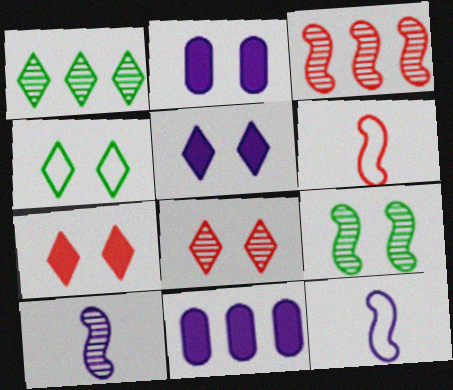[[1, 2, 6], 
[3, 9, 10], 
[4, 5, 8]]